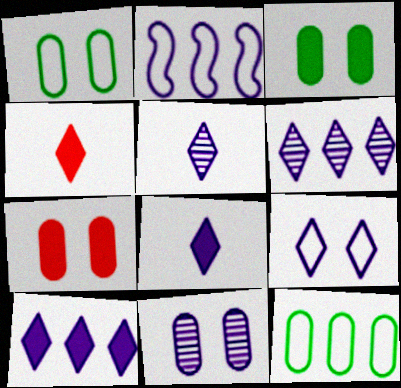[[1, 7, 11], 
[2, 8, 11], 
[5, 9, 10], 
[6, 8, 9]]